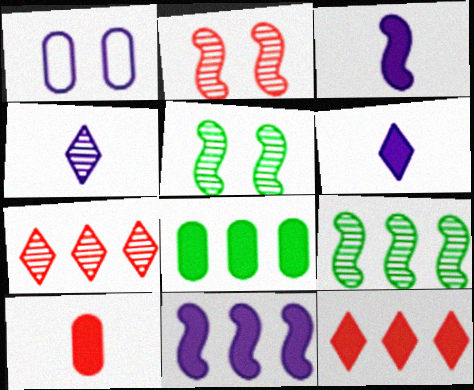[[1, 4, 11], 
[8, 11, 12]]